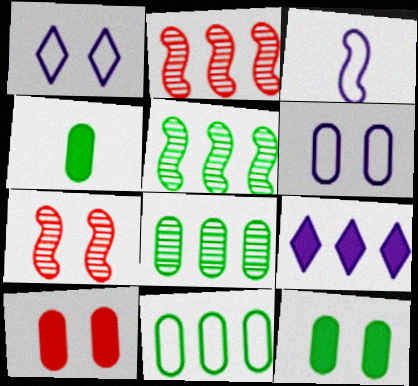[[1, 2, 4], 
[1, 7, 12], 
[2, 9, 11]]